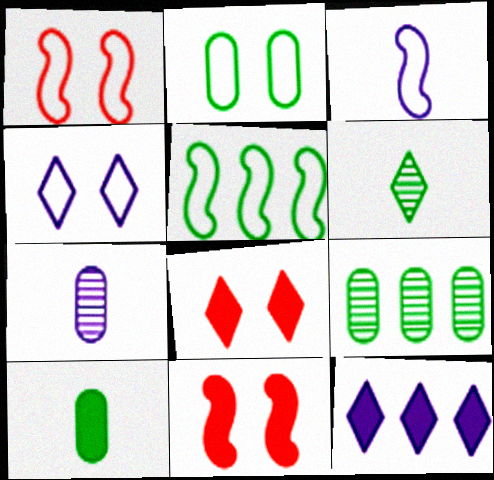[[1, 2, 4], 
[1, 3, 5], 
[2, 9, 10], 
[3, 8, 9], 
[5, 7, 8], 
[10, 11, 12]]